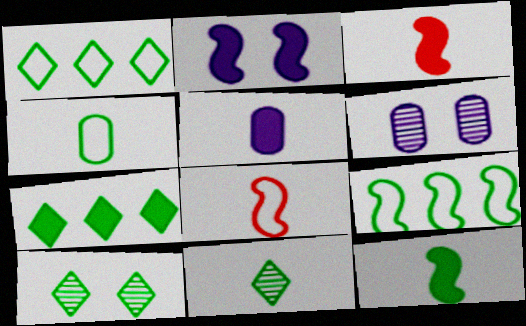[[1, 3, 6], 
[4, 11, 12], 
[5, 8, 11], 
[6, 7, 8]]